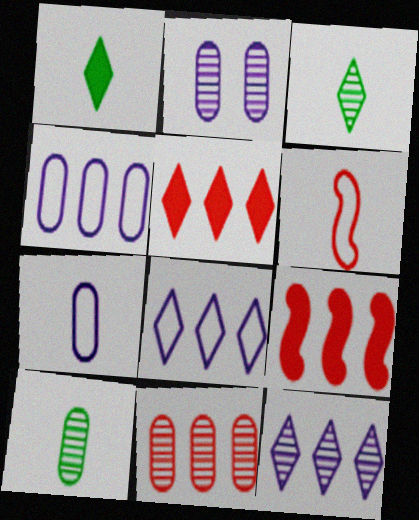[[2, 10, 11]]